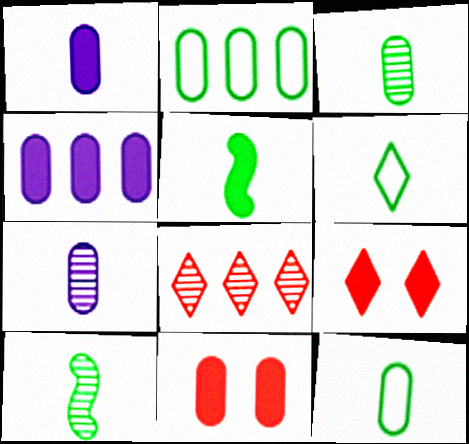[[2, 7, 11], 
[3, 5, 6], 
[4, 5, 9]]